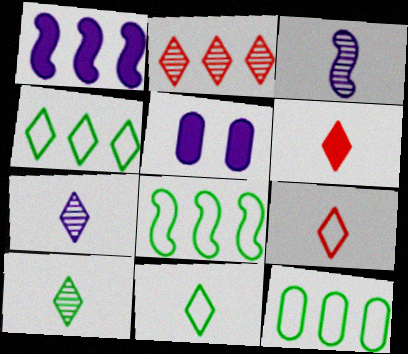[[1, 2, 12], 
[4, 8, 12], 
[6, 7, 11]]